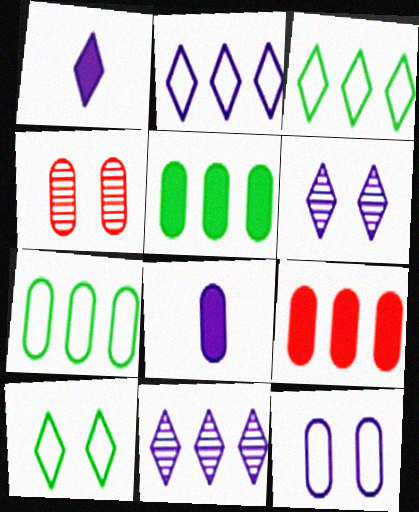[[1, 2, 6], 
[4, 7, 8]]